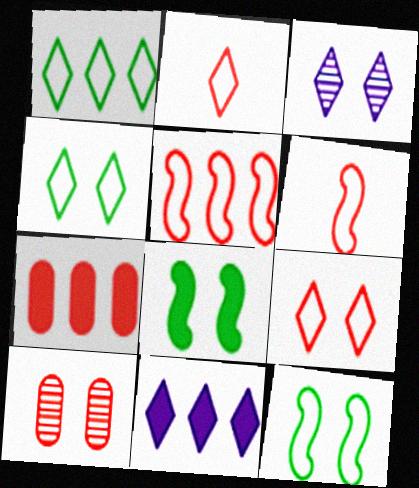[]